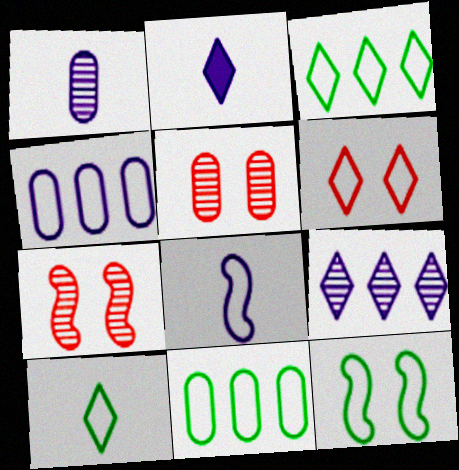[[1, 2, 8], 
[2, 7, 11], 
[6, 8, 11], 
[10, 11, 12]]